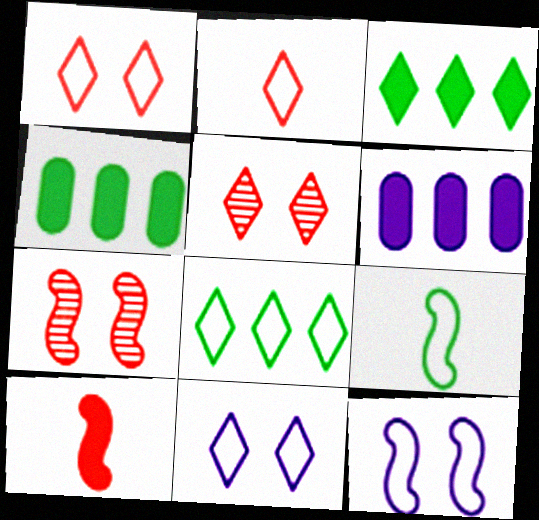[[2, 8, 11], 
[5, 6, 9]]